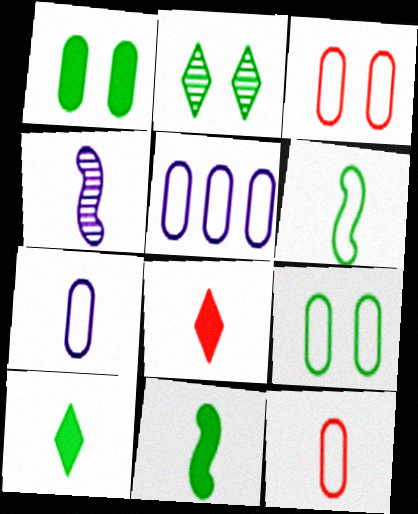[[4, 10, 12], 
[5, 9, 12]]